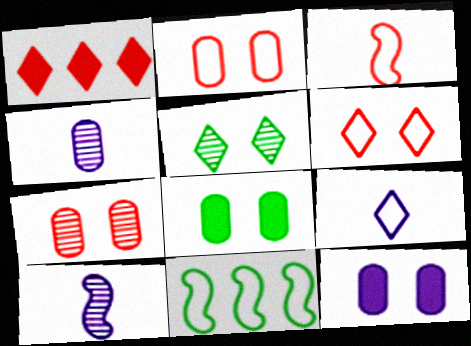[[1, 3, 7], 
[1, 5, 9], 
[2, 9, 11]]